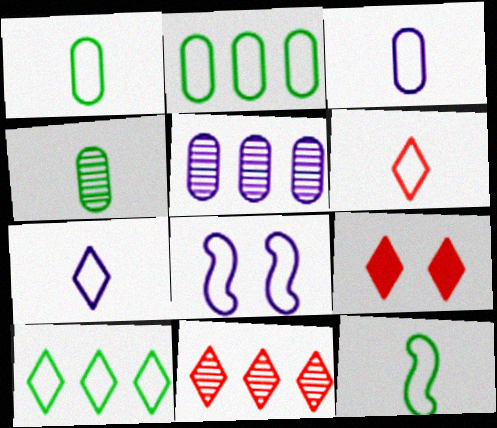[[2, 6, 8], 
[3, 6, 12], 
[5, 9, 12], 
[6, 9, 11]]